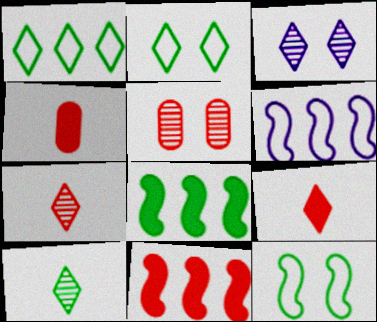[[1, 3, 9]]